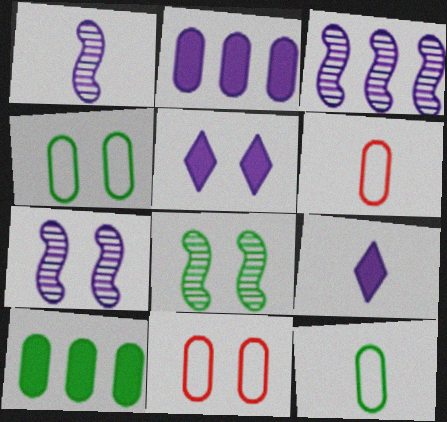[[1, 3, 7], 
[5, 8, 11]]